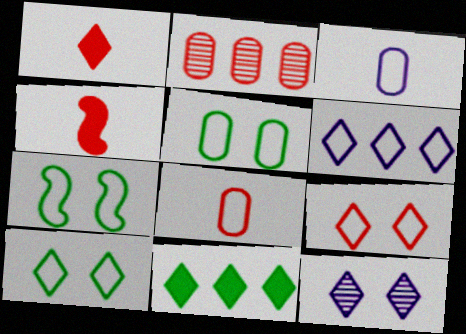[[2, 4, 9], 
[5, 7, 10], 
[6, 7, 8]]